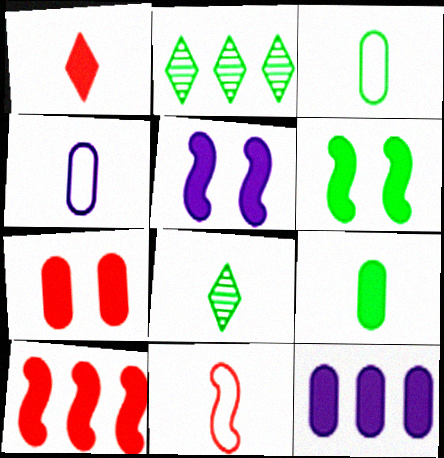[[1, 6, 12], 
[1, 7, 10], 
[2, 3, 6], 
[7, 9, 12]]